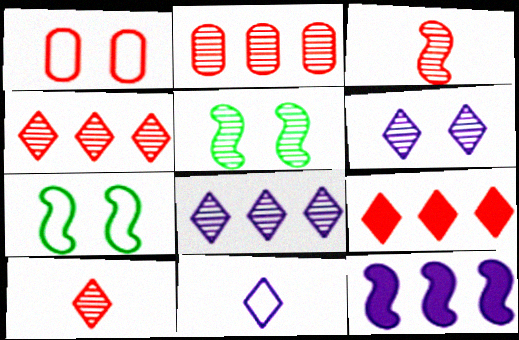[[1, 3, 9], 
[3, 7, 12]]